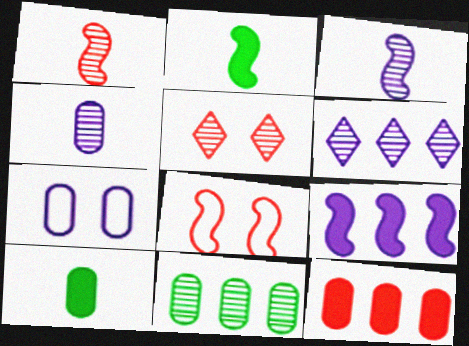[[3, 5, 11], 
[6, 8, 10]]